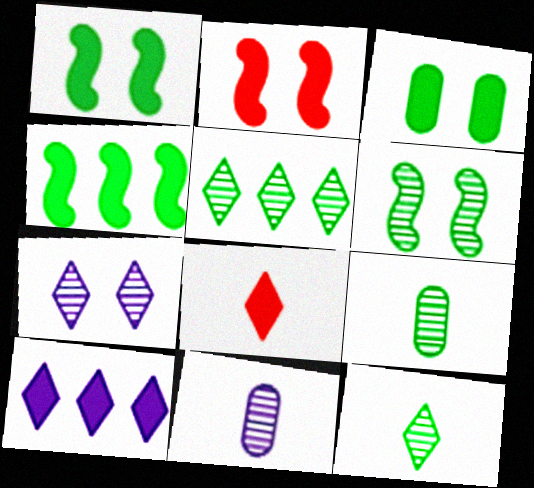[[5, 6, 9]]